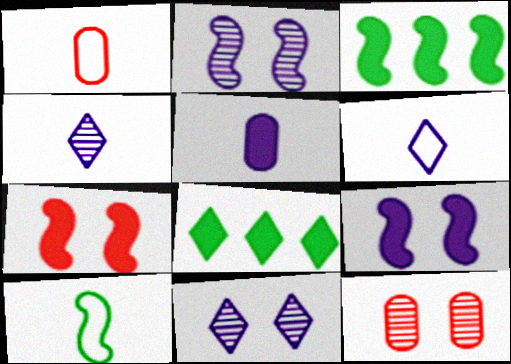[[1, 2, 8], 
[1, 3, 11], 
[1, 6, 10], 
[3, 6, 12], 
[5, 7, 8]]